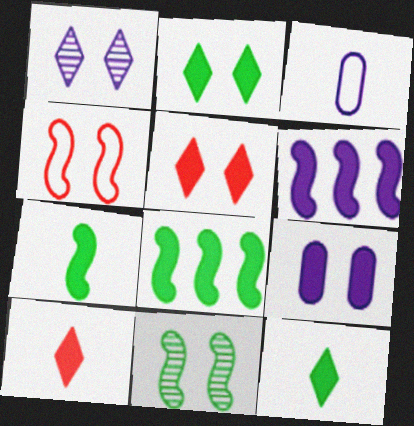[[1, 3, 6], 
[8, 9, 10]]